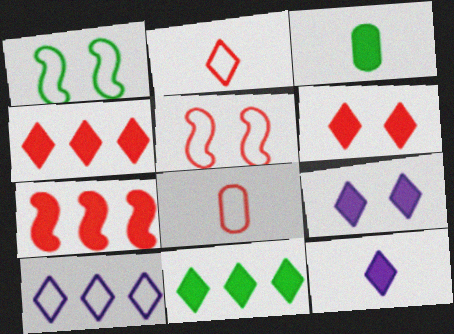[[1, 8, 10], 
[3, 7, 9], 
[6, 11, 12]]